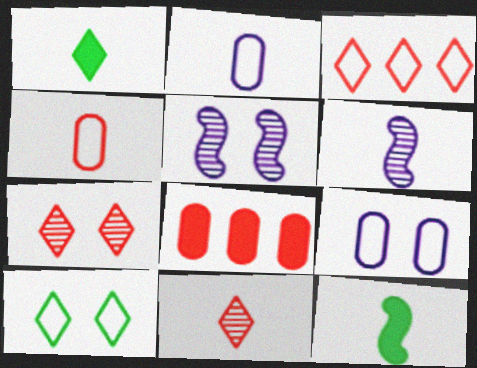[[1, 4, 6], 
[2, 11, 12], 
[6, 8, 10]]